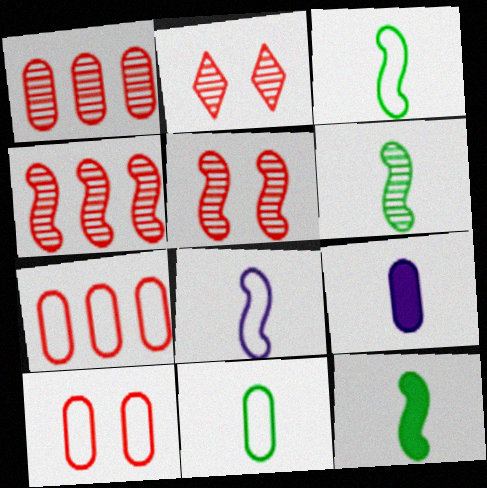[[3, 6, 12]]